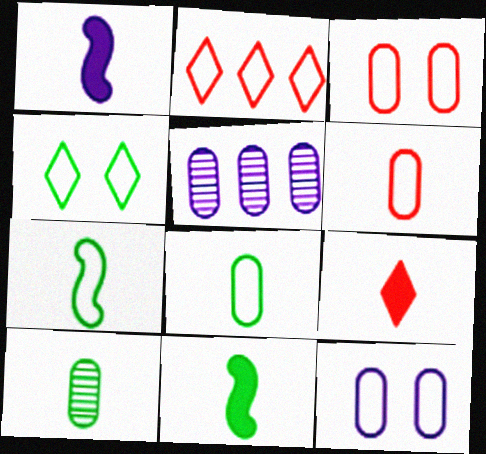[[2, 7, 12]]